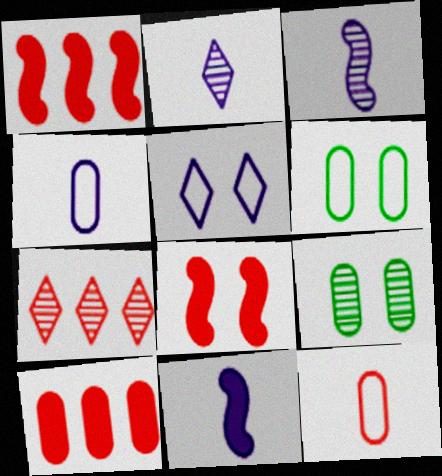[[1, 2, 6], 
[2, 4, 11], 
[3, 7, 9], 
[4, 9, 10], 
[5, 8, 9], 
[6, 7, 11], 
[7, 8, 12]]